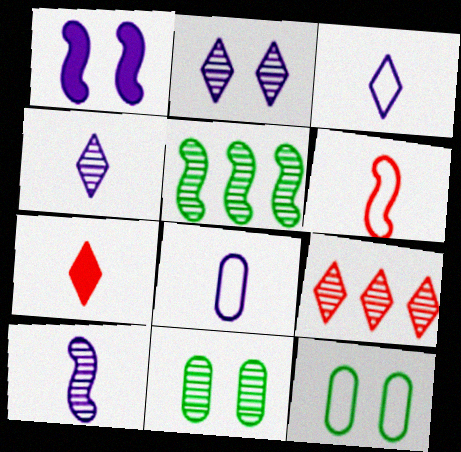[[1, 5, 6], 
[9, 10, 11]]